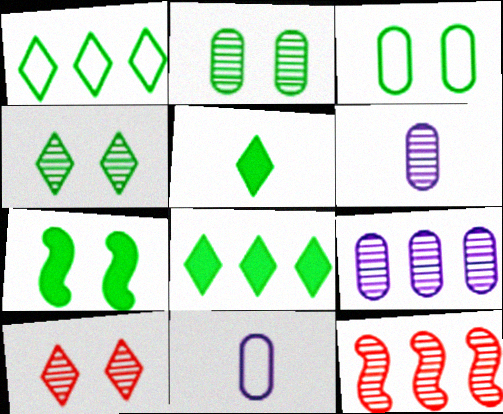[[1, 4, 5], 
[3, 4, 7], 
[4, 6, 12]]